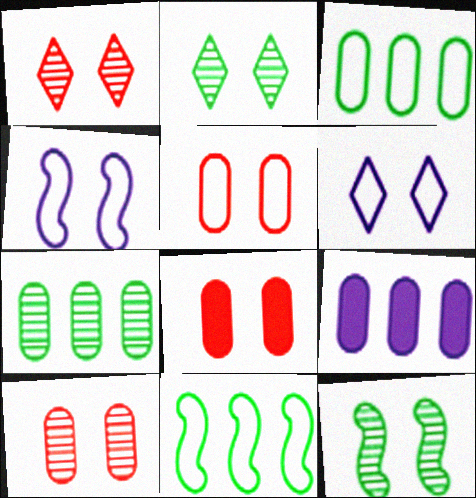[[2, 4, 8], 
[5, 8, 10], 
[6, 8, 12]]